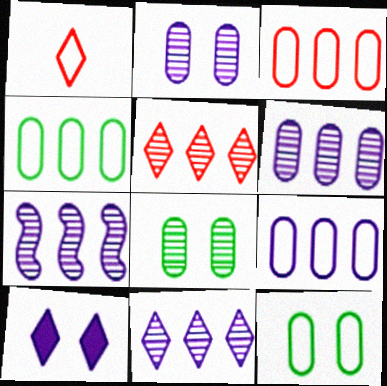[[3, 4, 9], 
[6, 7, 11]]